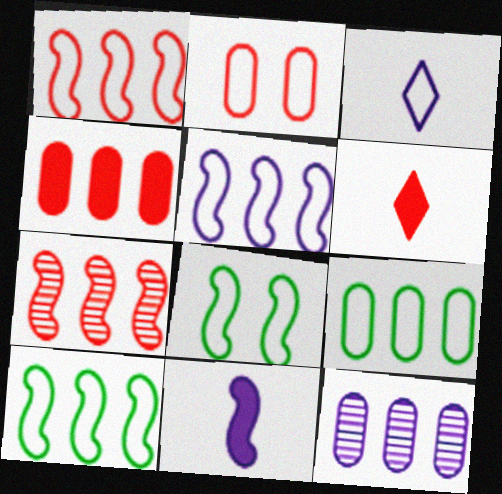[[1, 5, 10], 
[2, 3, 10], 
[2, 6, 7], 
[4, 9, 12], 
[6, 8, 12], 
[7, 8, 11]]